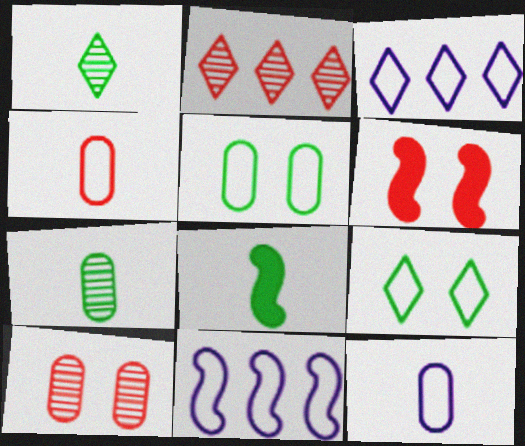[[2, 4, 6], 
[3, 6, 7], 
[3, 8, 10], 
[4, 9, 11]]